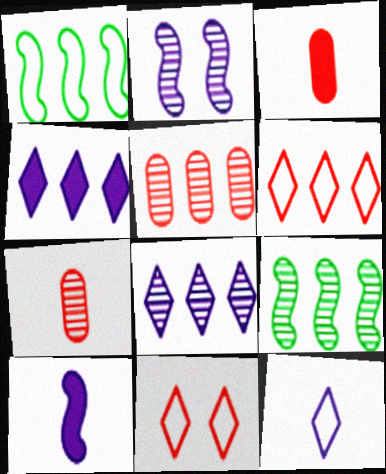[[1, 4, 5], 
[5, 8, 9]]